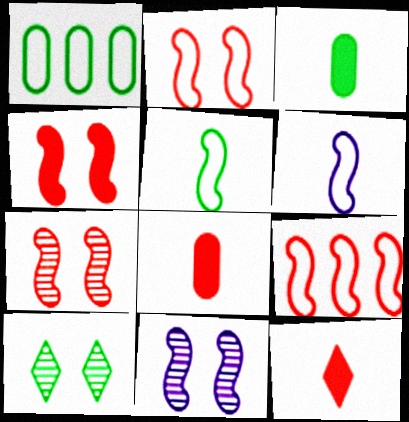[[1, 11, 12], 
[2, 4, 7]]